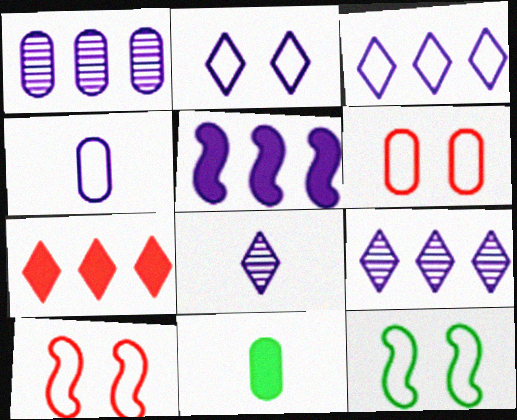[[1, 3, 5], 
[1, 6, 11], 
[2, 6, 12], 
[9, 10, 11]]